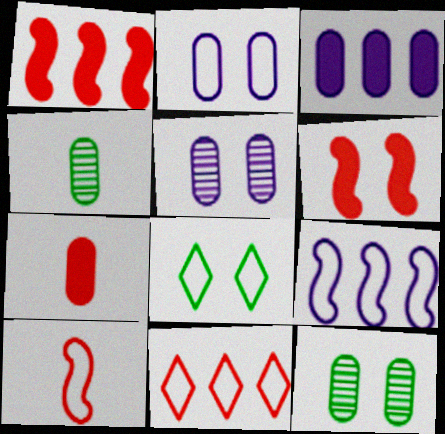[[5, 6, 8]]